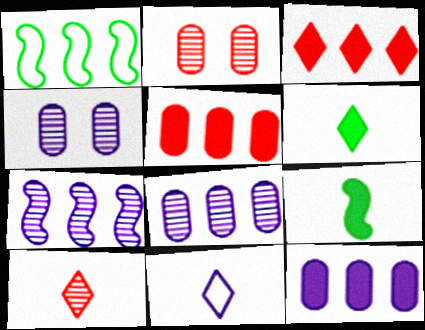[[1, 3, 8], 
[6, 10, 11]]